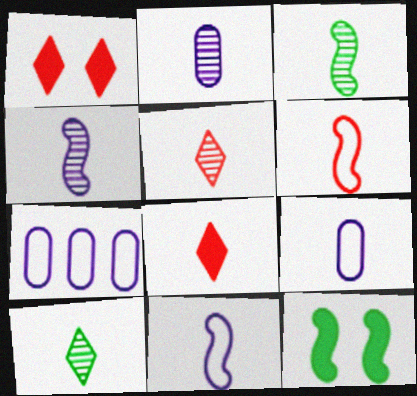[[1, 3, 7], 
[2, 3, 5], 
[3, 8, 9], 
[5, 7, 12]]